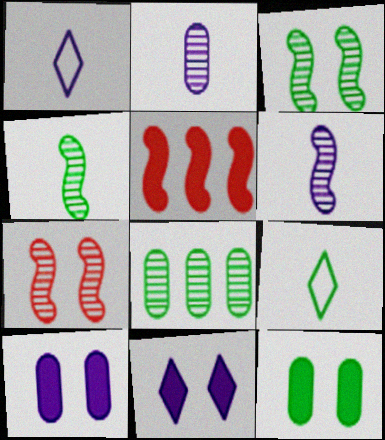[]